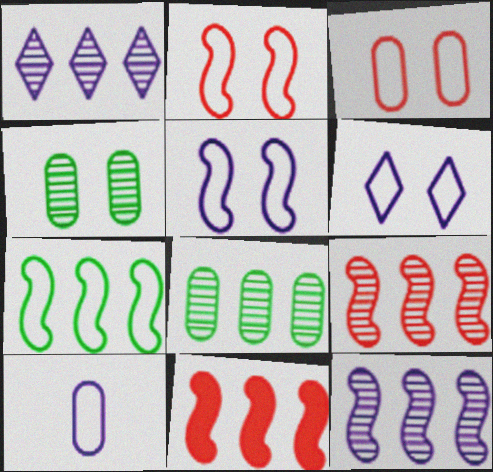[[1, 8, 9], 
[7, 11, 12]]